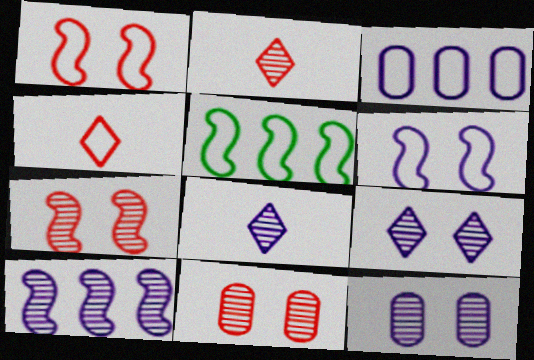[[8, 10, 12]]